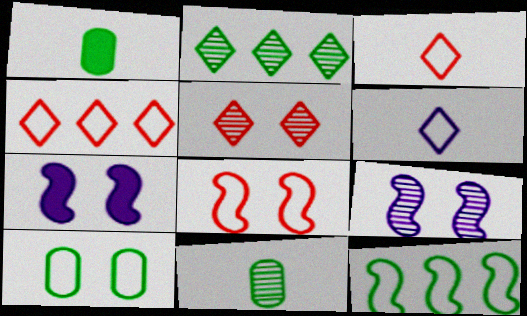[[1, 4, 9], 
[4, 7, 11], 
[5, 7, 10]]